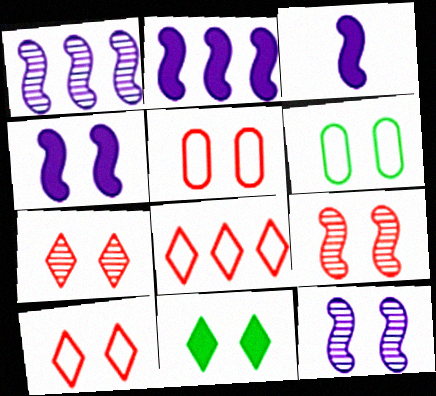[[2, 3, 4], 
[4, 6, 7], 
[5, 11, 12]]